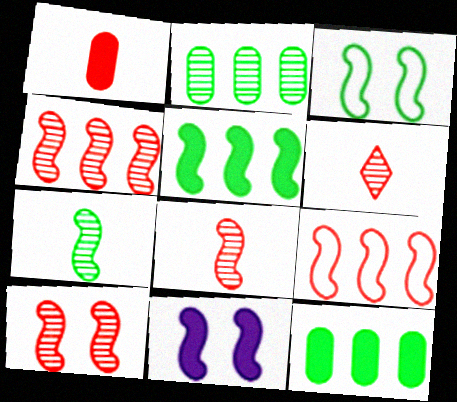[[3, 5, 7], 
[3, 10, 11], 
[4, 8, 10], 
[7, 9, 11]]